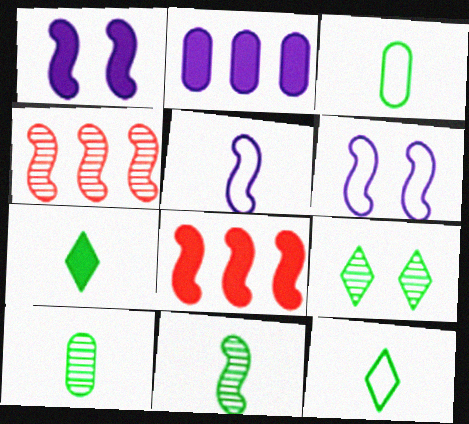[[3, 7, 11], 
[6, 8, 11]]